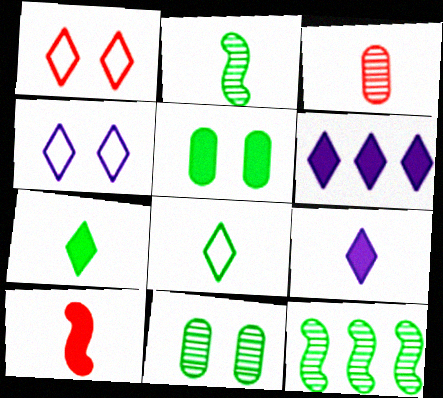[[5, 6, 10], 
[5, 8, 12]]